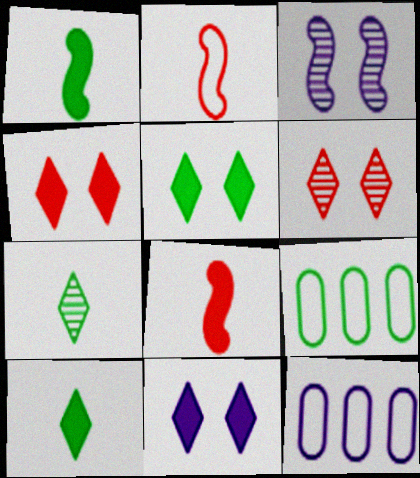[[1, 6, 12], 
[4, 5, 11]]